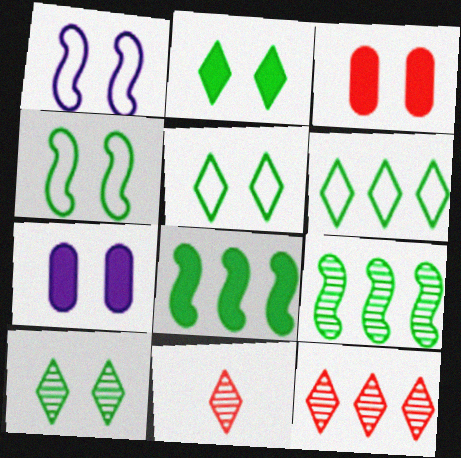[[1, 3, 10], 
[2, 5, 10]]